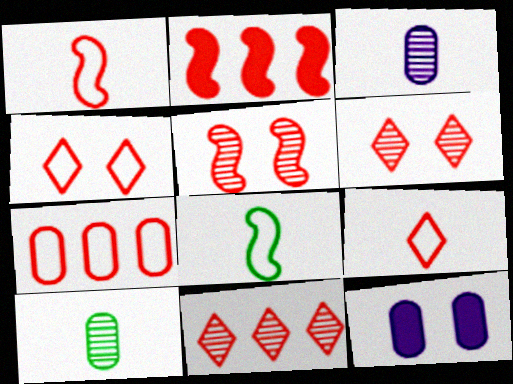[[1, 2, 5], 
[1, 4, 7], 
[2, 7, 11], 
[7, 10, 12], 
[8, 11, 12]]